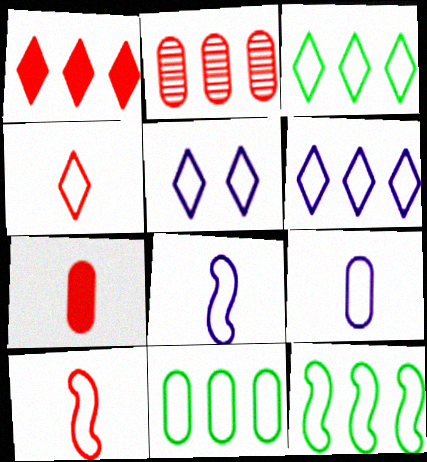[[3, 4, 5], 
[3, 11, 12], 
[5, 10, 11]]